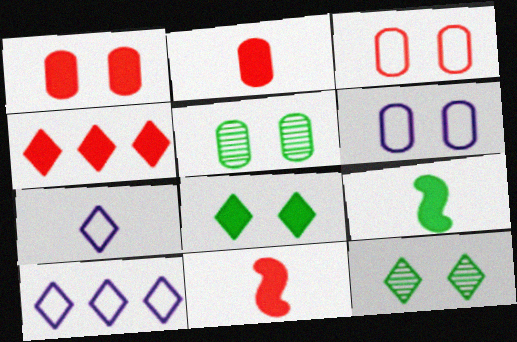[[1, 4, 11], 
[1, 5, 6], 
[4, 7, 12], 
[5, 10, 11]]